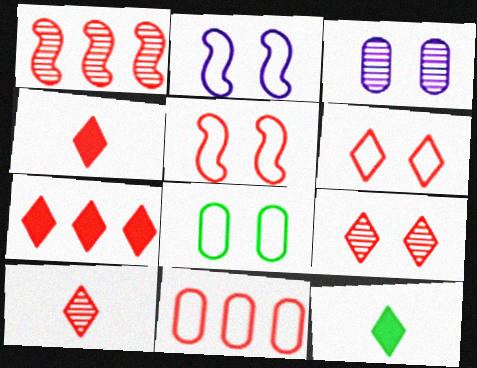[[1, 7, 11], 
[2, 6, 8], 
[6, 7, 10]]